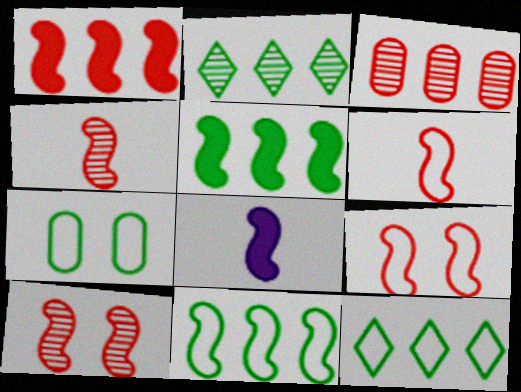[[1, 4, 9], 
[1, 6, 10], 
[8, 10, 11]]